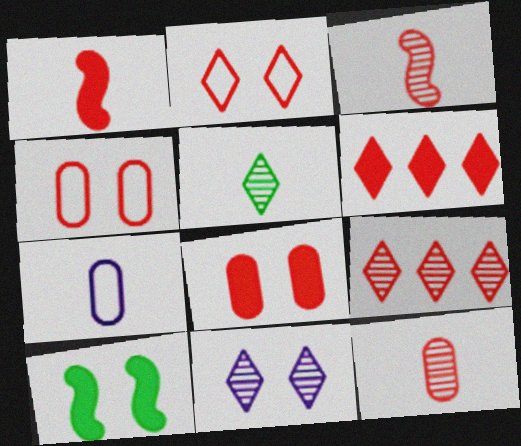[[1, 4, 9], 
[1, 5, 7], 
[1, 6, 8], 
[3, 4, 6], 
[4, 10, 11], 
[5, 9, 11], 
[7, 9, 10]]